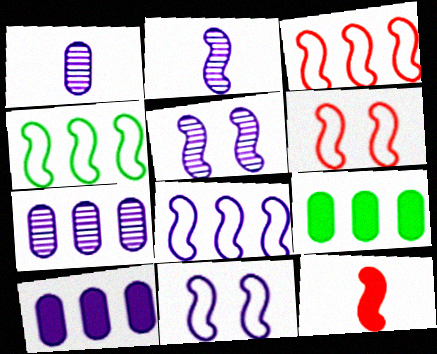[[3, 4, 8], 
[4, 5, 12]]